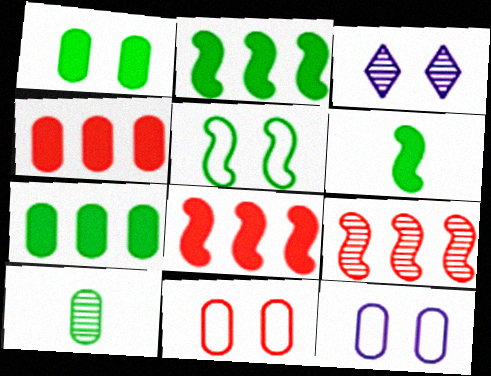[[3, 9, 10], 
[4, 10, 12]]